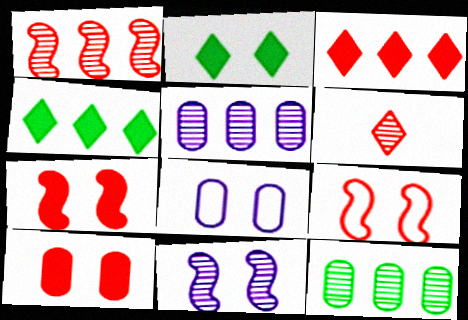[[6, 11, 12]]